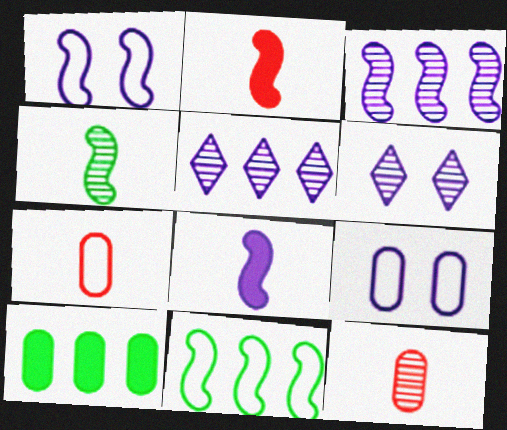[[1, 3, 8], 
[5, 8, 9], 
[9, 10, 12]]